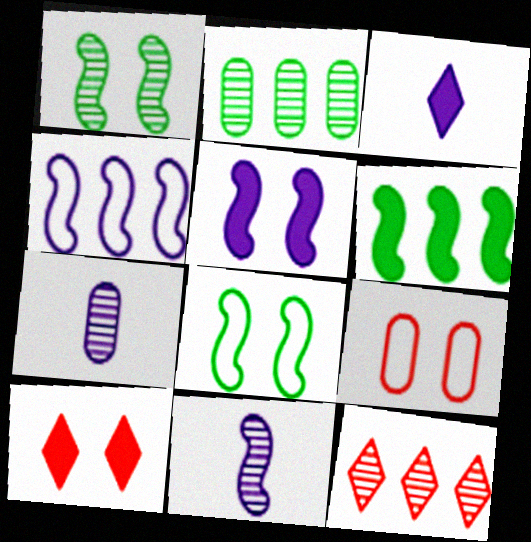[[1, 7, 12], 
[4, 5, 11]]